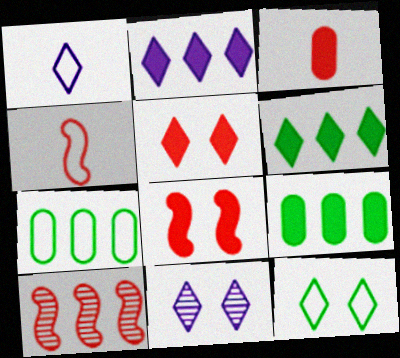[[1, 2, 11], 
[2, 7, 10], 
[4, 8, 10], 
[4, 9, 11], 
[5, 11, 12]]